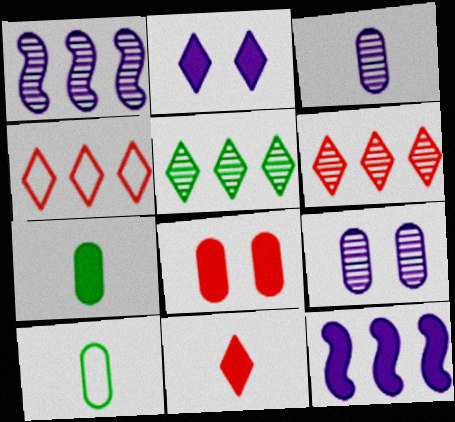[]